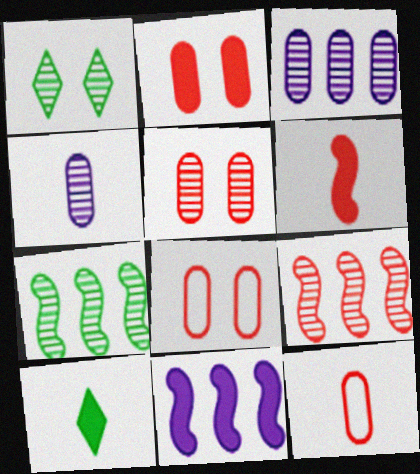[[1, 4, 9], 
[1, 11, 12], 
[2, 5, 8], 
[2, 10, 11]]